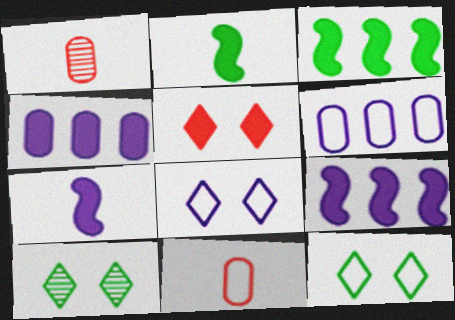[[1, 3, 8], 
[1, 9, 12], 
[2, 4, 5], 
[5, 8, 10], 
[9, 10, 11]]